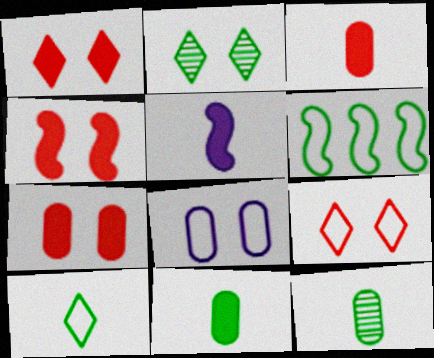[[1, 4, 7], 
[2, 4, 8], 
[2, 6, 11]]